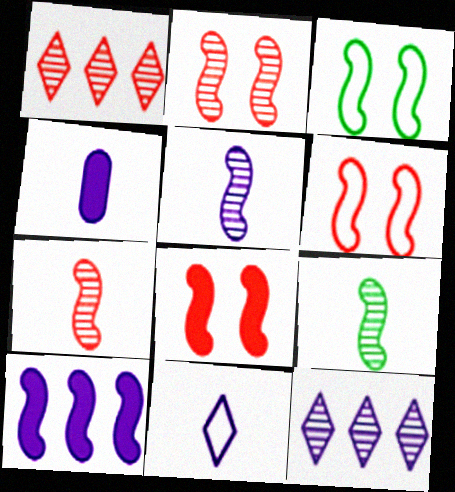[[1, 3, 4], 
[2, 6, 8], 
[3, 7, 10], 
[4, 5, 11], 
[5, 7, 9], 
[6, 9, 10]]